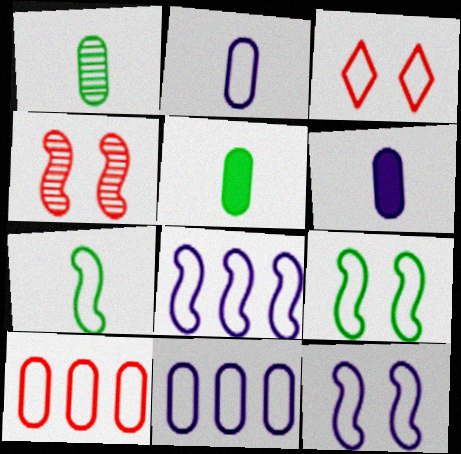[[3, 7, 11]]